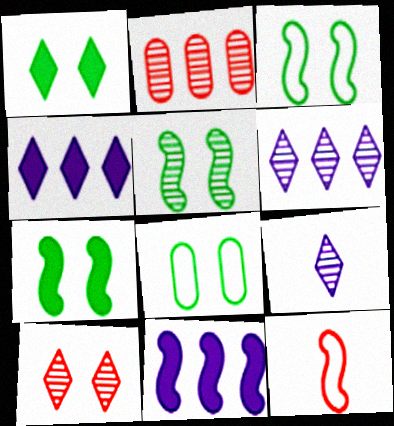[[1, 5, 8], 
[2, 5, 9], 
[3, 5, 7], 
[5, 11, 12]]